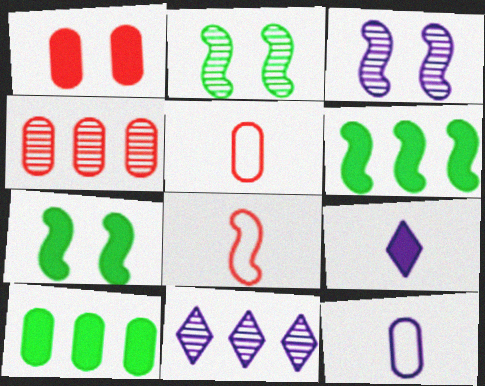[[1, 4, 5], 
[1, 6, 9], 
[3, 6, 8], 
[5, 7, 11]]